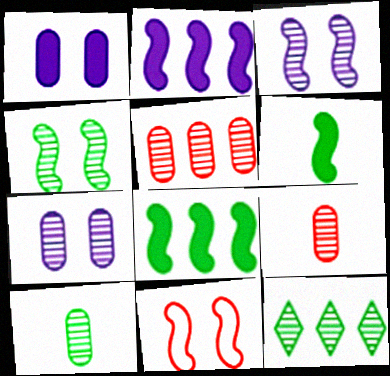[[3, 9, 12], 
[4, 10, 12], 
[5, 7, 10]]